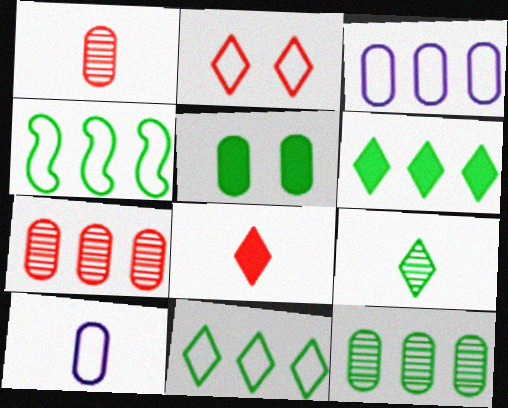[[1, 3, 5], 
[2, 4, 10], 
[4, 5, 9], 
[4, 6, 12], 
[5, 7, 10]]